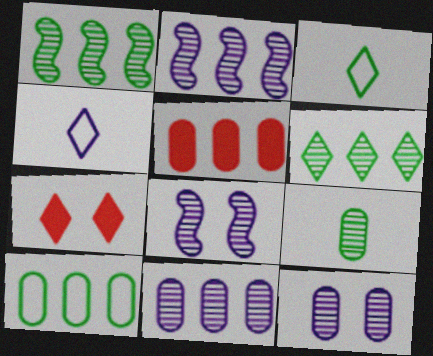[[3, 5, 8], 
[4, 6, 7], 
[5, 10, 11]]